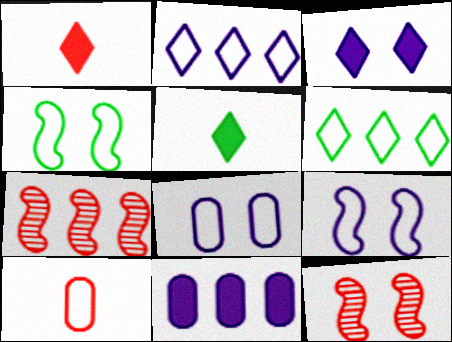[[2, 4, 10], 
[5, 7, 8], 
[6, 7, 11], 
[6, 9, 10]]